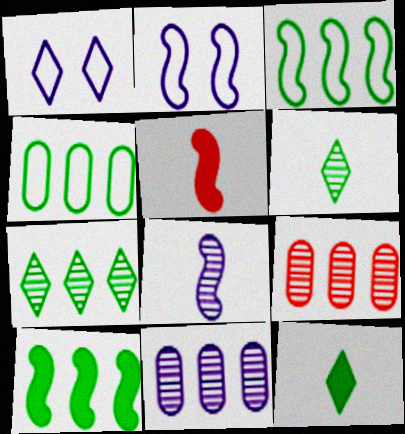[[2, 9, 12], 
[4, 7, 10]]